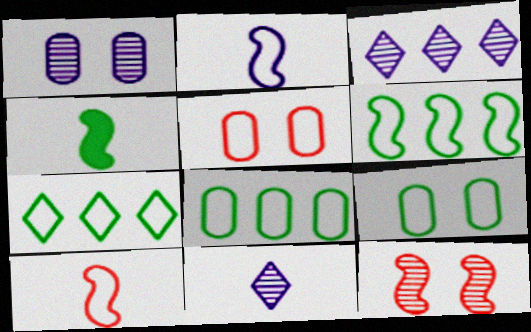[[2, 5, 7], 
[3, 4, 5], 
[6, 7, 8]]